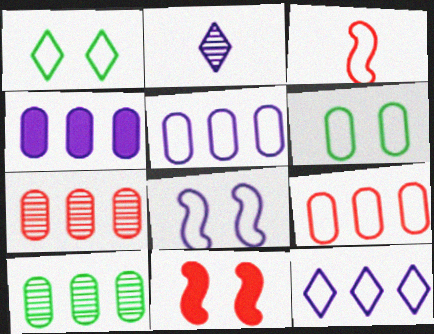[[1, 3, 5], 
[2, 4, 8], 
[3, 6, 12], 
[4, 9, 10]]